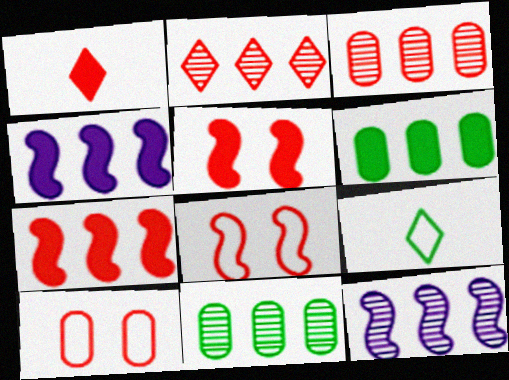[[1, 3, 8], 
[2, 11, 12]]